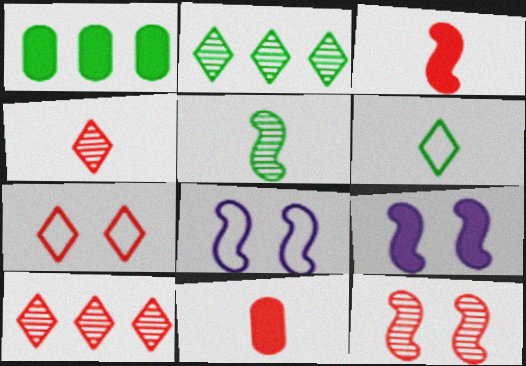[[1, 4, 8], 
[2, 8, 11]]